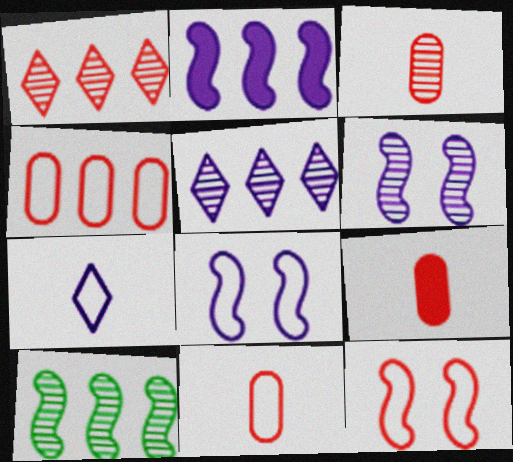[[1, 9, 12], 
[3, 9, 11]]